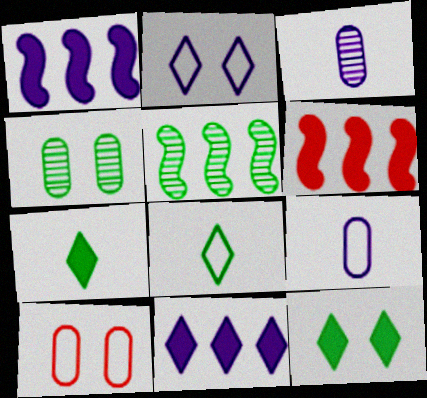[[1, 2, 3]]